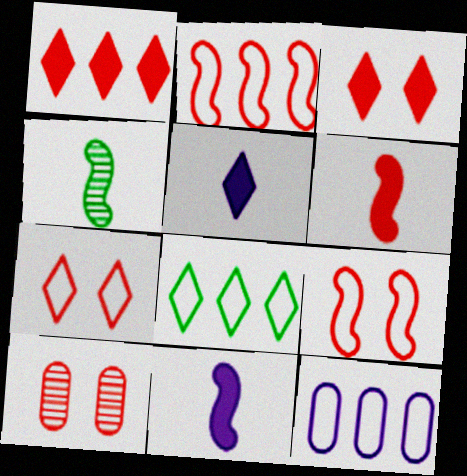[[2, 8, 12], 
[3, 4, 12], 
[3, 9, 10], 
[8, 10, 11]]